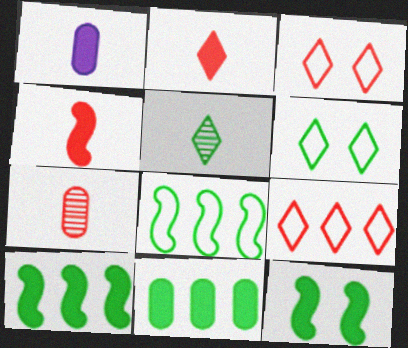[]